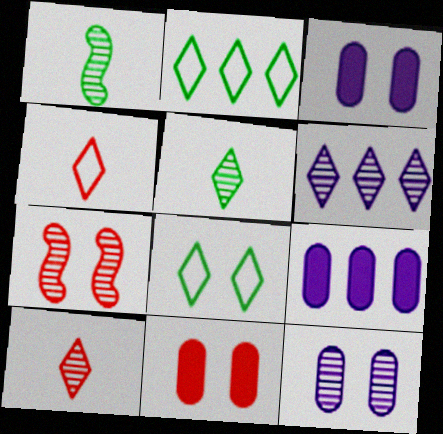[[3, 7, 8]]